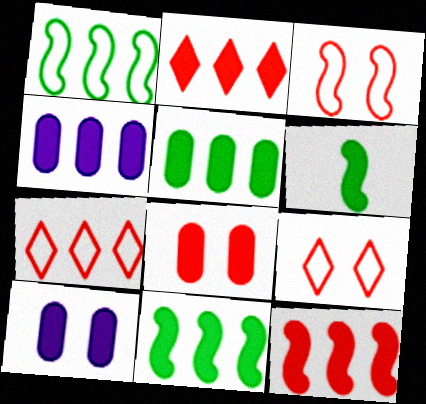[[2, 4, 11], 
[2, 6, 10]]